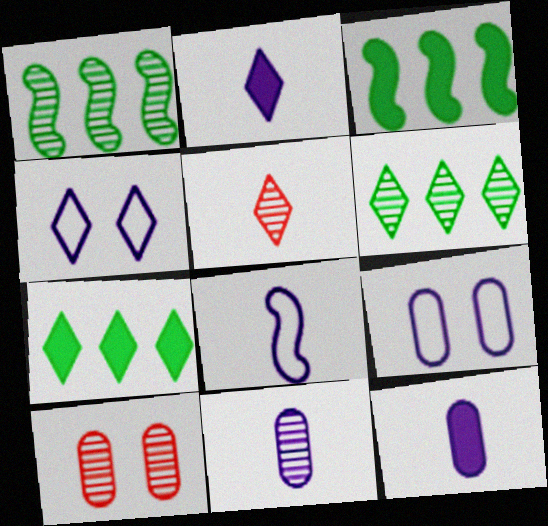[[2, 8, 11], 
[3, 5, 9], 
[4, 5, 7], 
[7, 8, 10]]